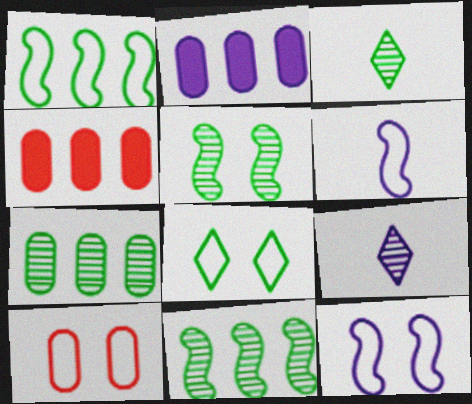[[2, 9, 12], 
[3, 4, 12], 
[3, 5, 7], 
[8, 10, 12]]